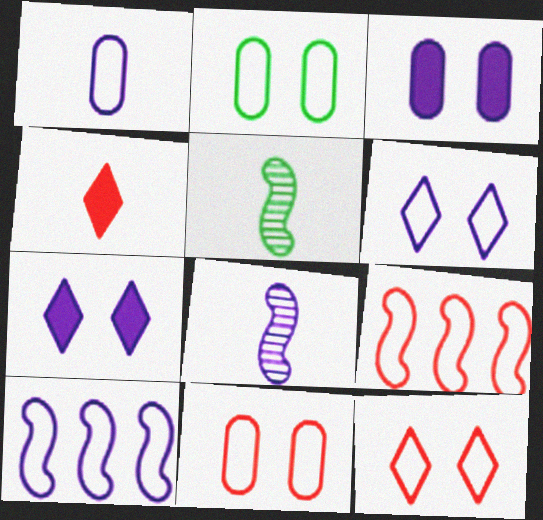[[1, 4, 5], 
[1, 6, 10]]